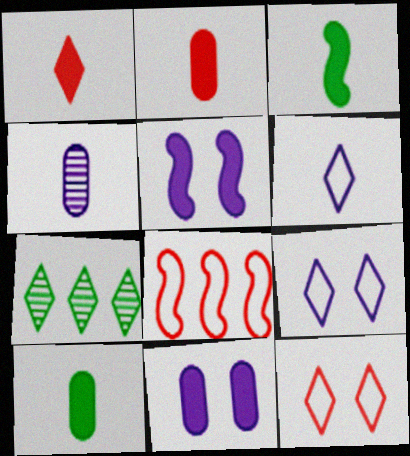[[1, 7, 9]]